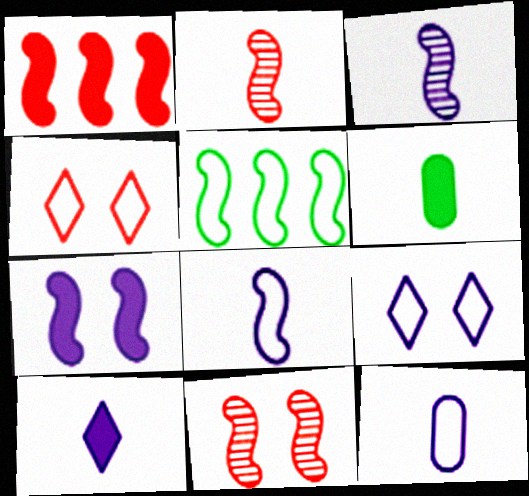[[2, 5, 7], 
[3, 10, 12], 
[4, 5, 12]]